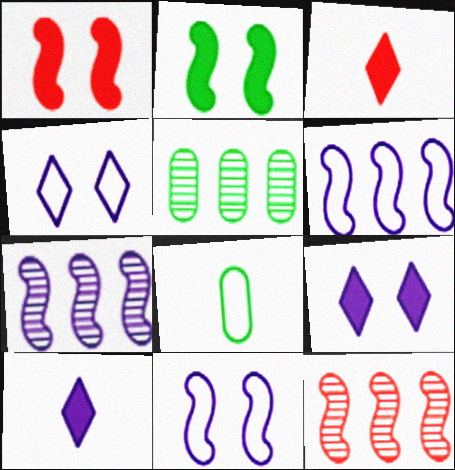[[3, 5, 11], 
[8, 9, 12]]